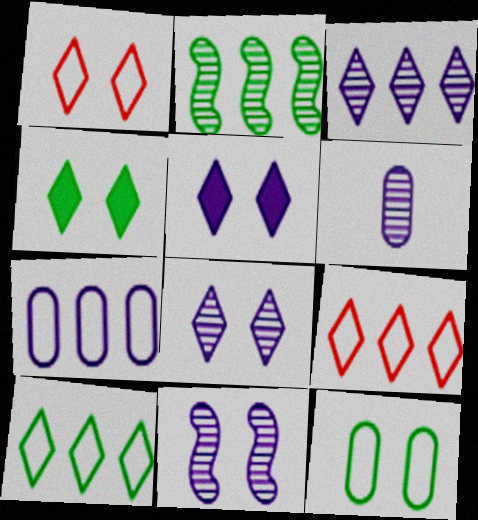[[1, 4, 8], 
[3, 6, 11]]